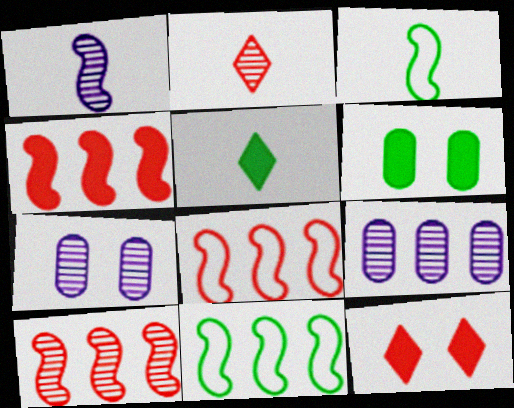[[3, 9, 12], 
[4, 8, 10], 
[5, 7, 8]]